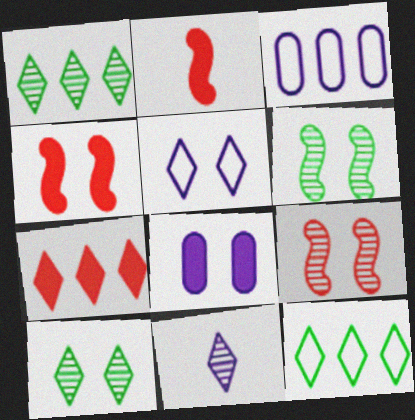[[2, 3, 10]]